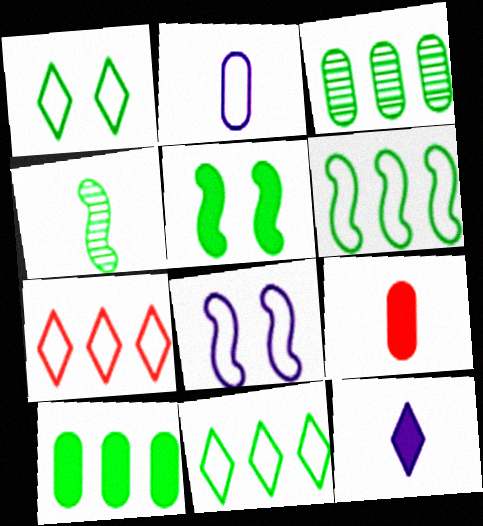[[1, 4, 10], 
[4, 5, 6]]